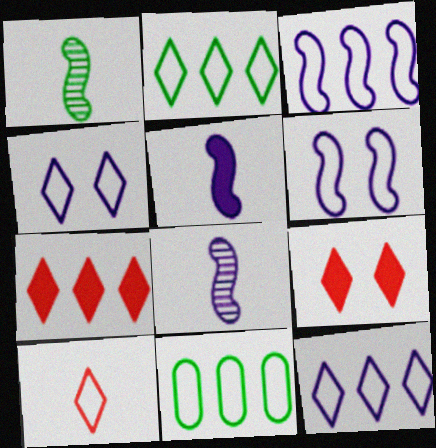[[2, 4, 10], 
[6, 10, 11], 
[8, 9, 11]]